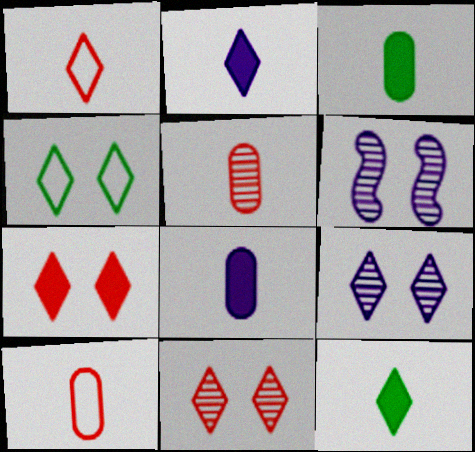[[4, 7, 9]]